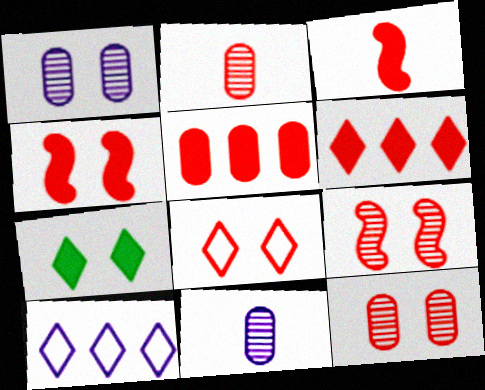[[4, 8, 12]]